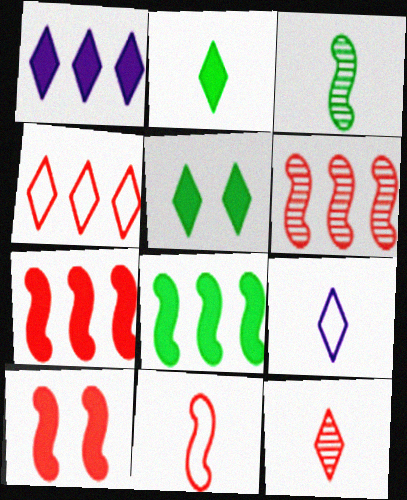[[2, 9, 12], 
[6, 10, 11]]